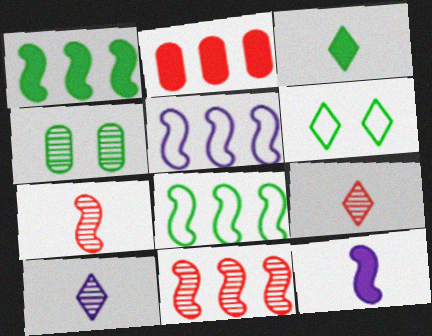[[1, 5, 11], 
[3, 4, 8], 
[4, 10, 11]]